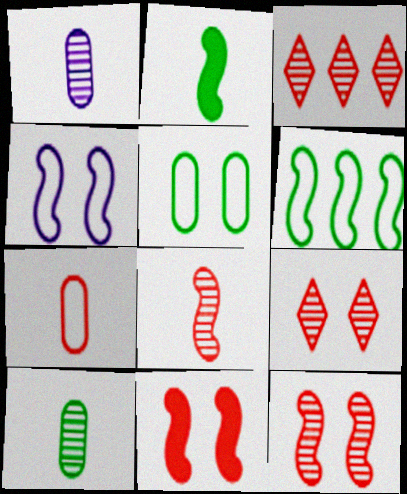[[3, 7, 11]]